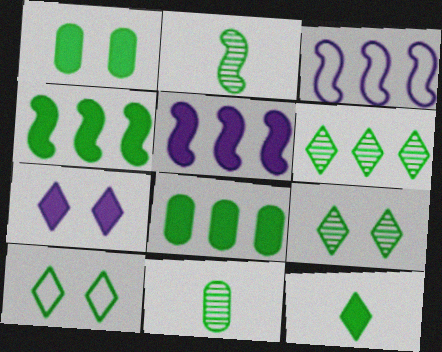[[1, 4, 12], 
[2, 8, 10], 
[4, 10, 11], 
[6, 10, 12]]